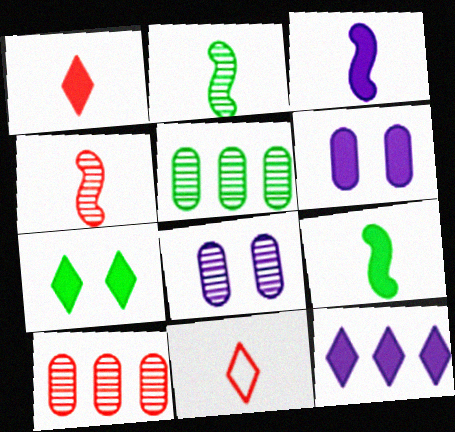[[1, 7, 12], 
[3, 6, 12]]